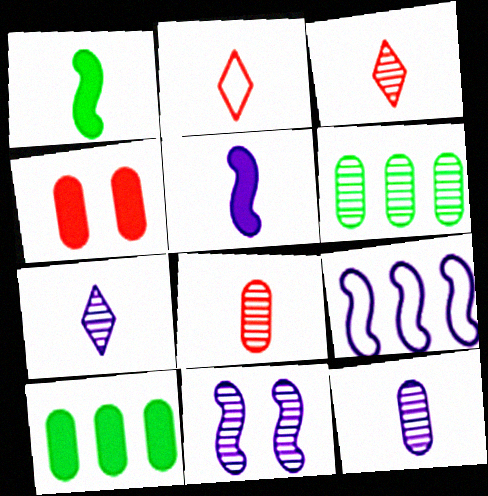[[1, 2, 12], 
[2, 10, 11], 
[3, 6, 11], 
[5, 9, 11]]